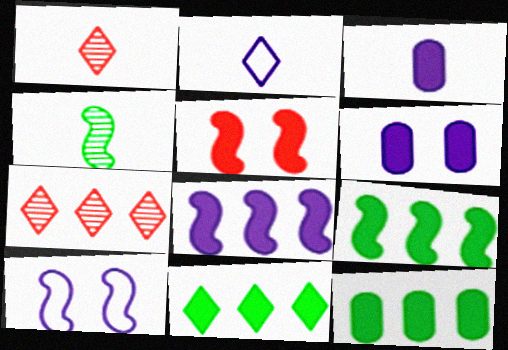[[1, 10, 12], 
[3, 5, 11], 
[9, 11, 12]]